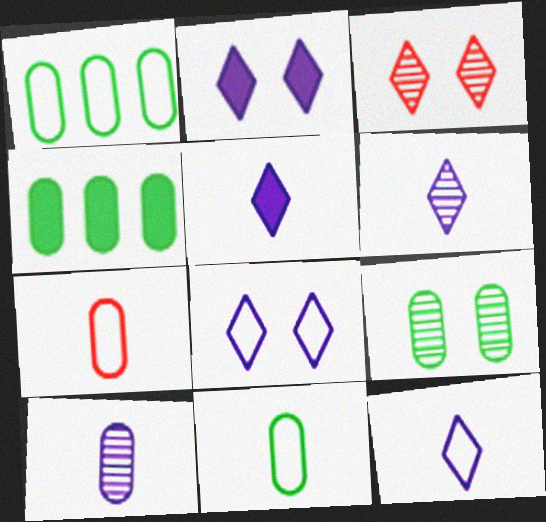[[4, 9, 11], 
[5, 6, 12]]